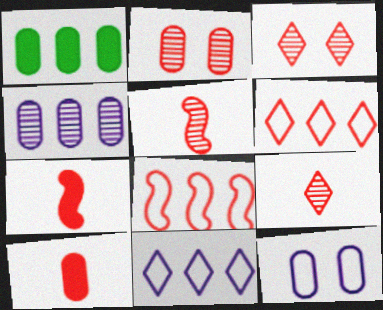[[2, 6, 7], 
[3, 8, 10]]